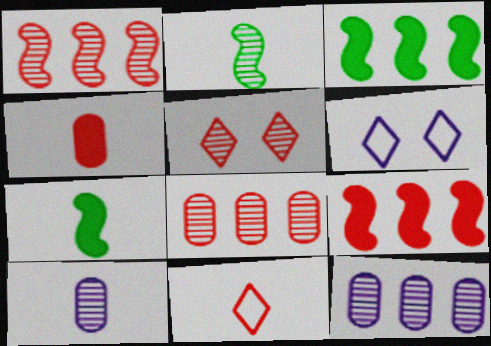[[2, 5, 12], 
[6, 7, 8], 
[7, 10, 11]]